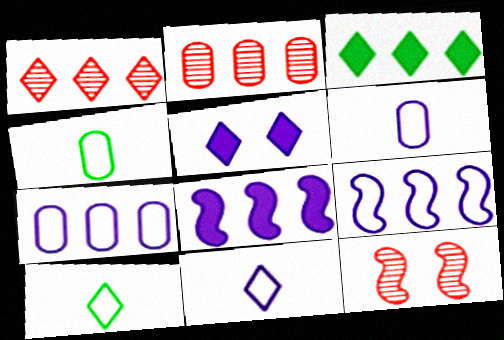[[1, 5, 10], 
[2, 3, 9], 
[3, 6, 12]]